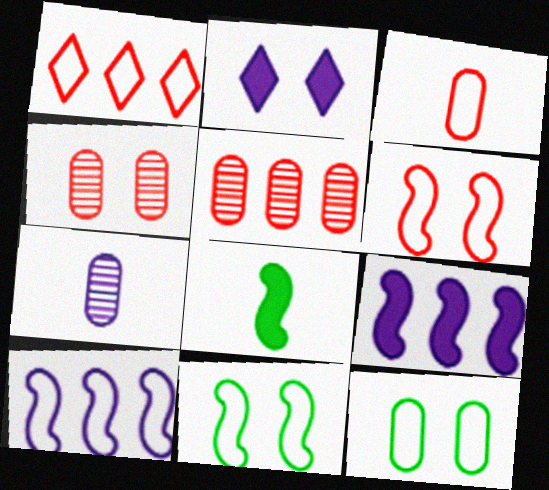[[1, 3, 6], 
[2, 4, 11], 
[2, 7, 10]]